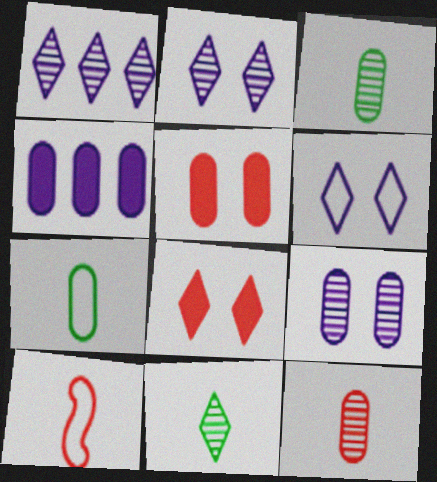[]